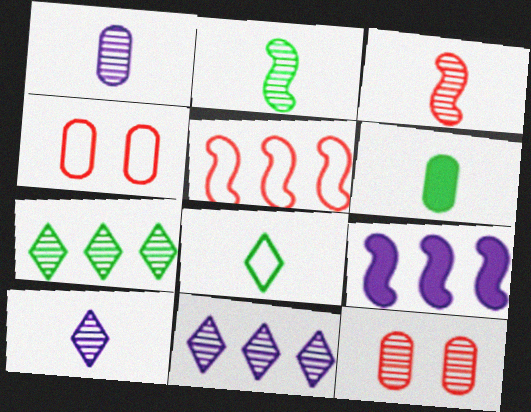[[2, 6, 8], 
[2, 11, 12], 
[8, 9, 12]]